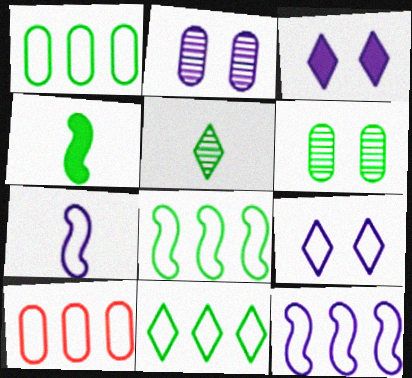[[1, 8, 11], 
[4, 6, 11], 
[10, 11, 12]]